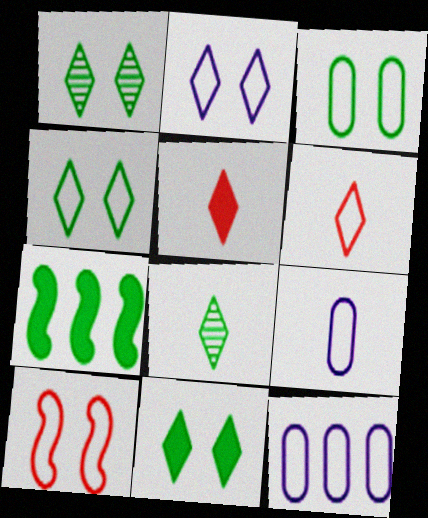[[1, 4, 11], 
[2, 3, 10], 
[3, 7, 8]]